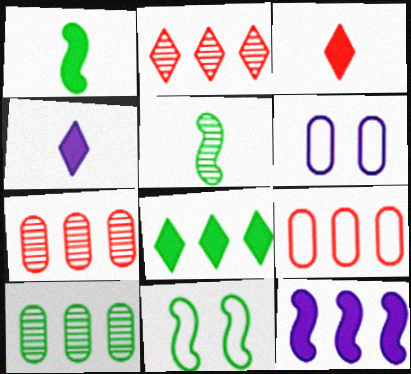[[1, 2, 6], 
[4, 7, 11]]